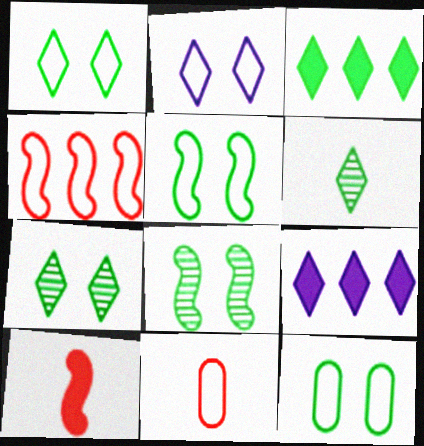[[1, 3, 6], 
[1, 5, 12], 
[8, 9, 11]]